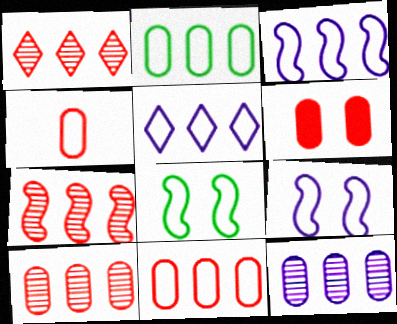[[1, 7, 10], 
[4, 5, 8], 
[4, 6, 10]]